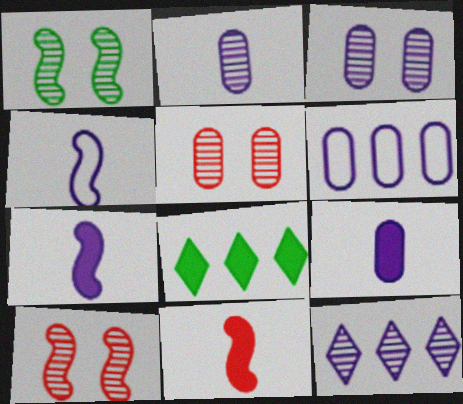[[3, 6, 9], 
[4, 5, 8]]